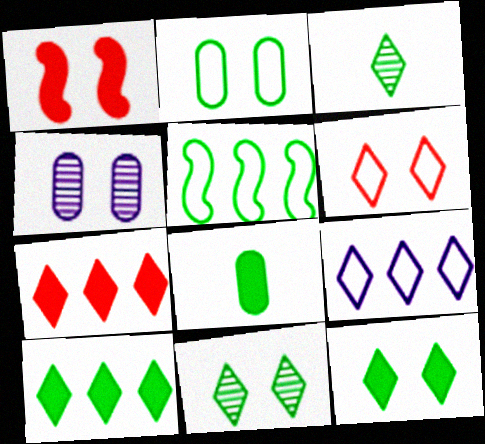[[5, 8, 11]]